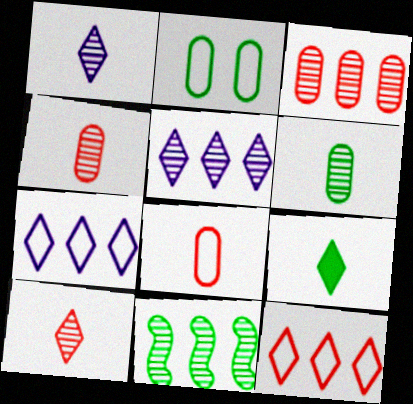[[2, 9, 11], 
[3, 5, 11]]